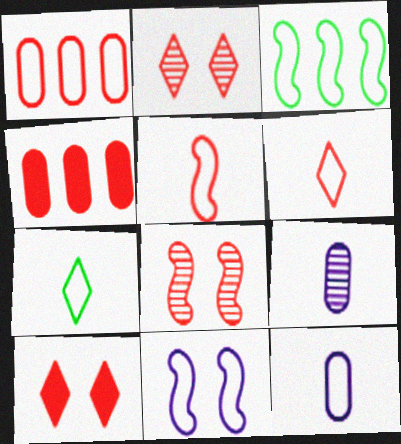[[1, 7, 11], 
[2, 4, 5], 
[3, 5, 11], 
[3, 9, 10], 
[4, 6, 8], 
[5, 7, 12]]